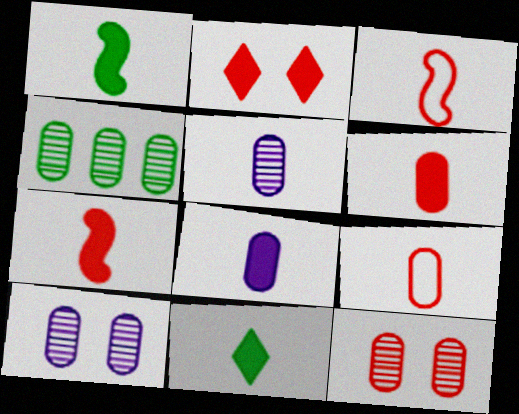[[3, 5, 11], 
[4, 5, 12], 
[7, 8, 11]]